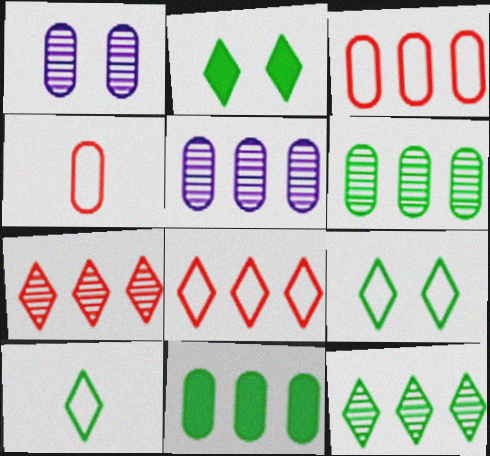[[1, 4, 11], 
[2, 10, 12], 
[3, 5, 11]]